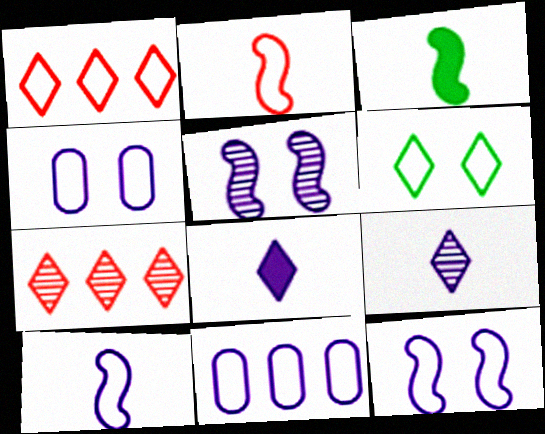[[2, 6, 11], 
[3, 4, 7], 
[5, 8, 11], 
[6, 7, 8]]